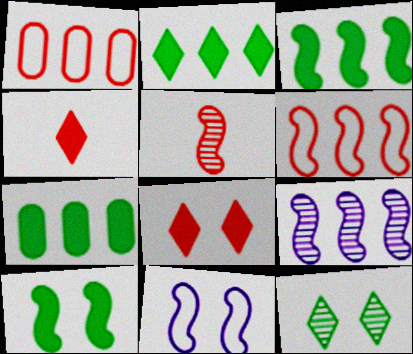[[1, 2, 9], 
[1, 5, 8], 
[2, 3, 7], 
[3, 5, 11], 
[3, 6, 9]]